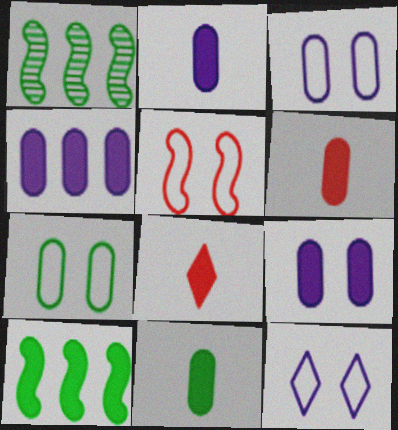[[1, 3, 8], 
[1, 6, 12], 
[2, 4, 9], 
[2, 6, 11], 
[5, 7, 12], 
[8, 9, 10]]